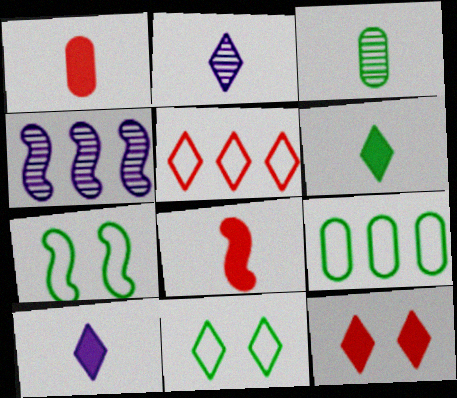[[1, 4, 11], 
[4, 7, 8]]